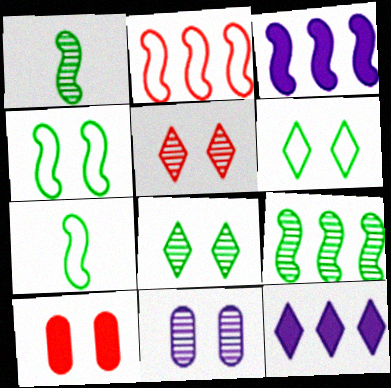[[2, 3, 9]]